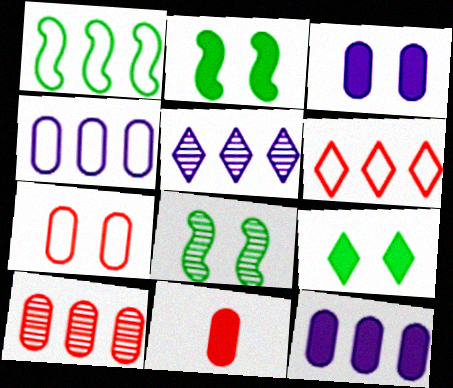[[1, 4, 6], 
[7, 10, 11]]